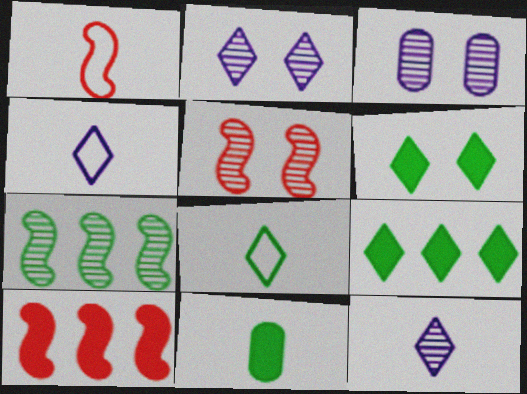[[1, 3, 9], 
[1, 5, 10], 
[1, 11, 12], 
[3, 8, 10]]